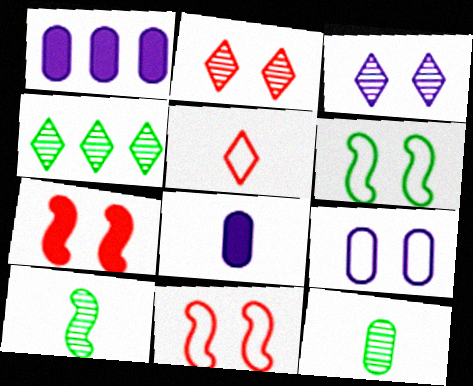[[4, 8, 11], 
[5, 8, 10]]